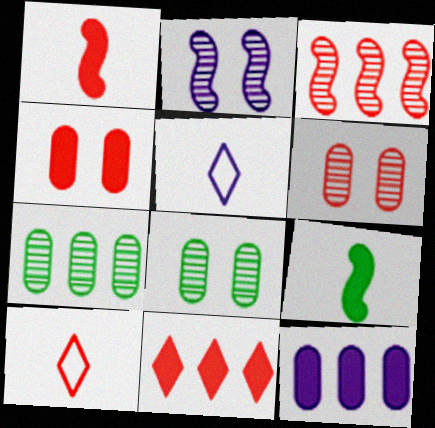[[1, 4, 11], 
[2, 5, 12], 
[3, 4, 10]]